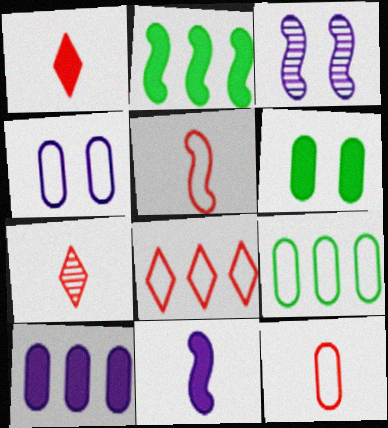[[1, 3, 9], 
[2, 3, 5], 
[2, 4, 7], 
[4, 9, 12]]